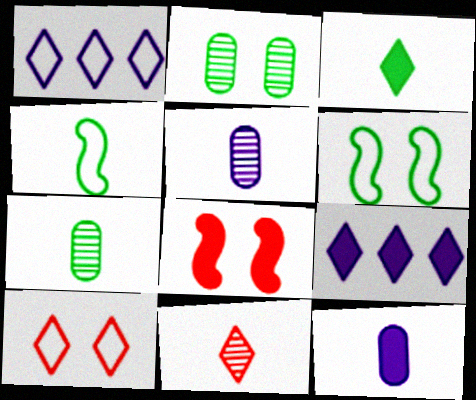[[1, 7, 8], 
[3, 4, 7], 
[4, 11, 12]]